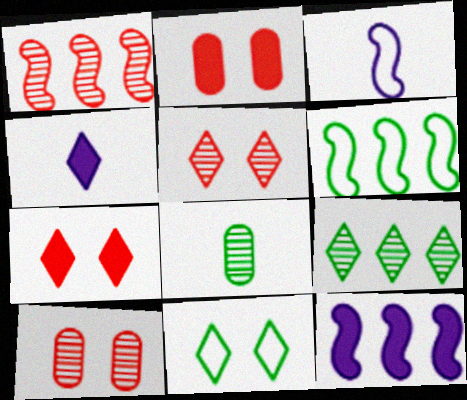[[1, 6, 12], 
[2, 3, 9], 
[4, 6, 10]]